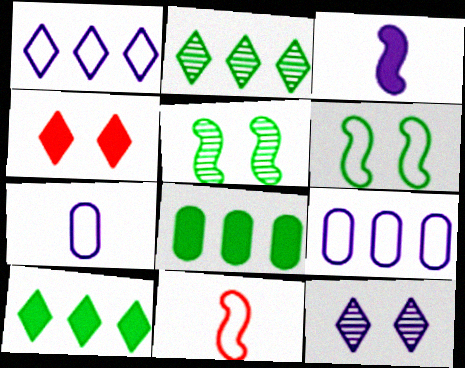[[3, 4, 8], 
[3, 9, 12], 
[8, 11, 12]]